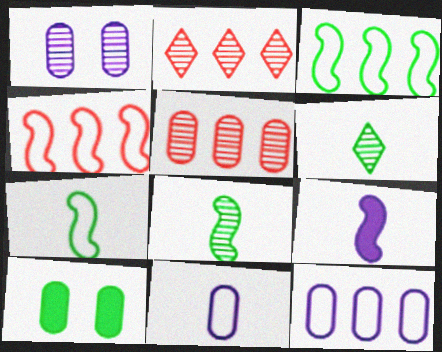[[1, 2, 8], 
[3, 6, 10], 
[5, 10, 11]]